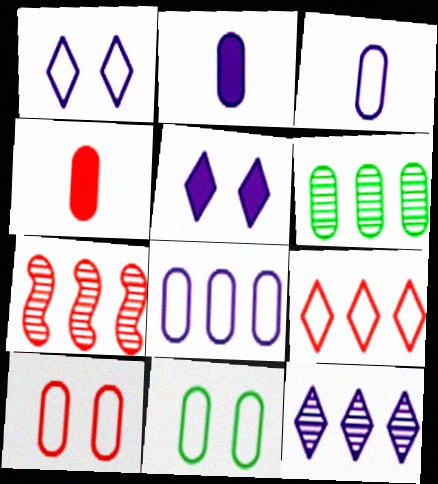[[2, 6, 10], 
[6, 7, 12]]